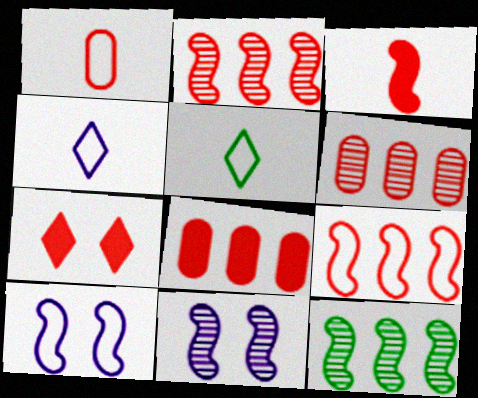[[1, 2, 7], 
[3, 7, 8], 
[3, 10, 12], 
[5, 8, 11]]